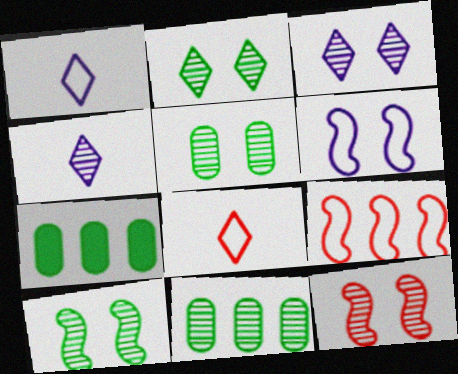[[1, 7, 12], 
[2, 5, 10], 
[3, 5, 12], 
[4, 11, 12]]